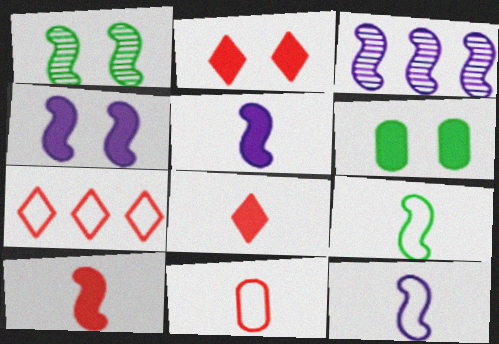[[2, 4, 6], 
[3, 4, 12]]